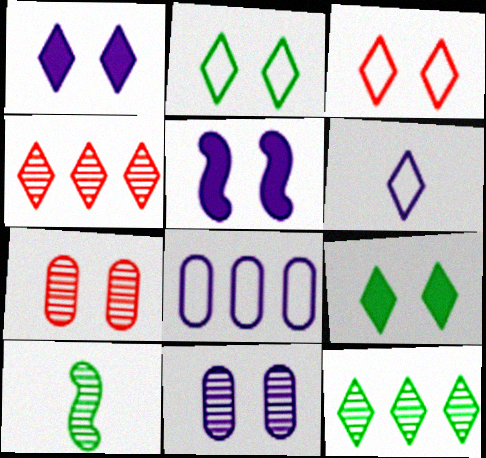[[2, 5, 7], 
[4, 6, 9], 
[4, 10, 11]]